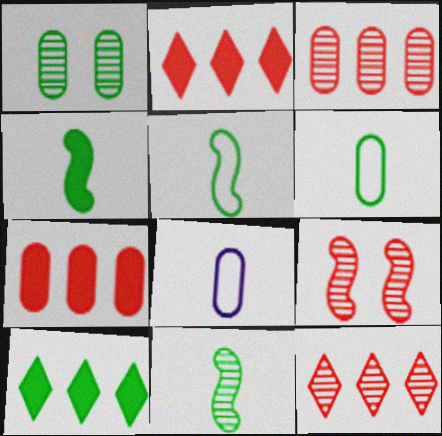[[1, 5, 10], 
[1, 7, 8], 
[4, 5, 11], 
[8, 9, 10]]